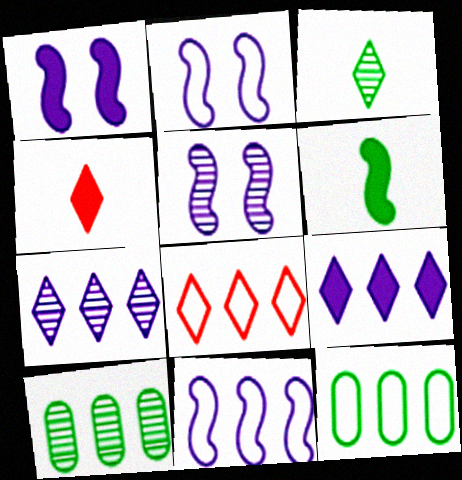[[1, 2, 5], 
[2, 4, 10], 
[4, 5, 12], 
[8, 11, 12]]